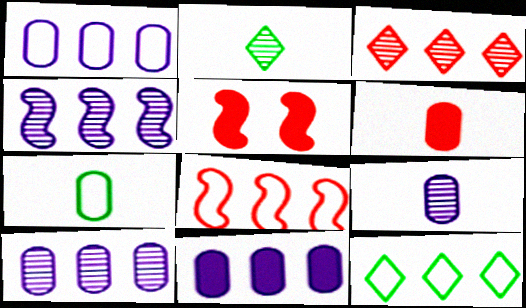[[1, 2, 5], 
[1, 8, 12], 
[1, 10, 11], 
[5, 9, 12], 
[6, 7, 9]]